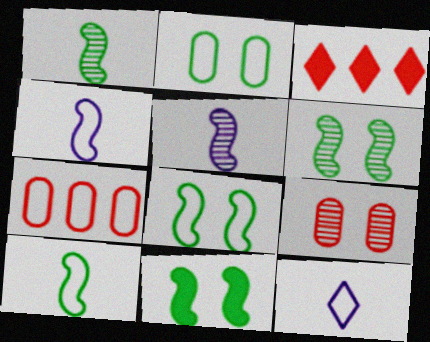[[2, 3, 5], 
[6, 8, 11], 
[7, 8, 12]]